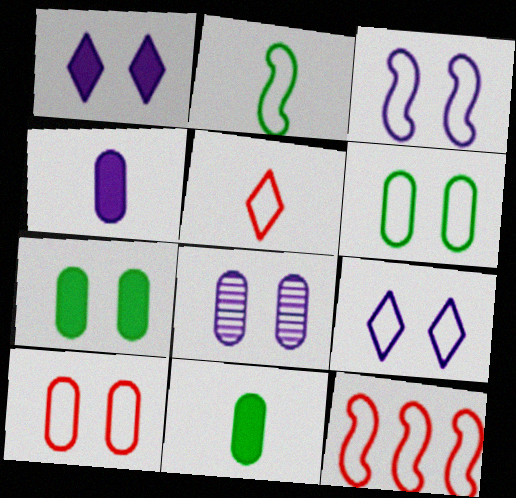[[1, 3, 8], 
[2, 3, 12], 
[5, 10, 12], 
[7, 8, 10]]